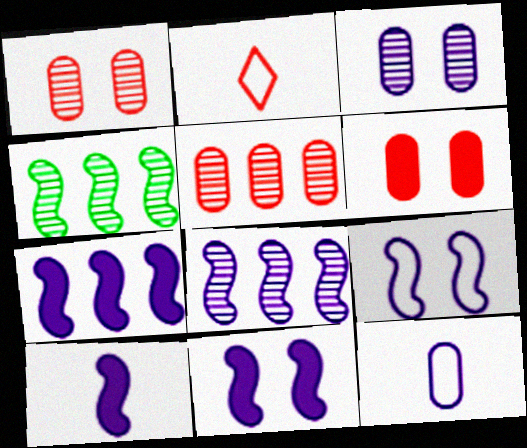[[7, 10, 11], 
[8, 9, 10]]